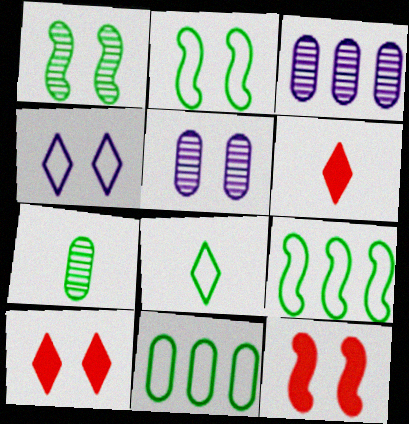[[2, 3, 6], 
[2, 5, 10], 
[2, 8, 11], 
[3, 8, 12], 
[5, 6, 9]]